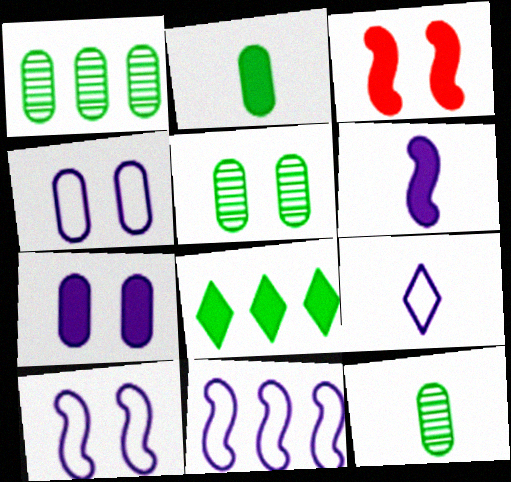[[1, 3, 9], 
[1, 5, 12], 
[4, 9, 11]]